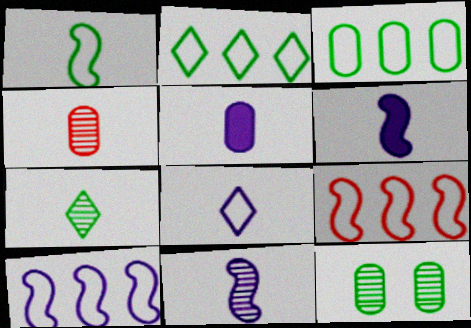[[4, 7, 11], 
[5, 8, 11]]